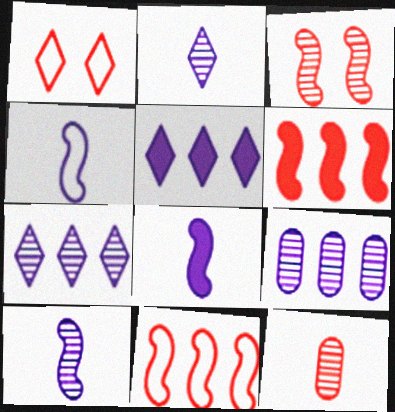[[1, 6, 12], 
[4, 8, 10]]